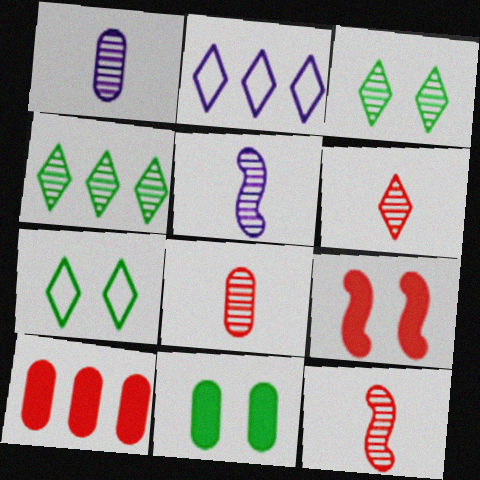[[2, 11, 12], 
[5, 7, 10], 
[6, 8, 12]]